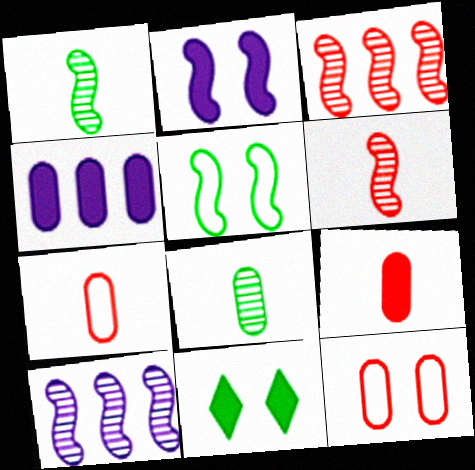[[4, 8, 12], 
[7, 10, 11]]